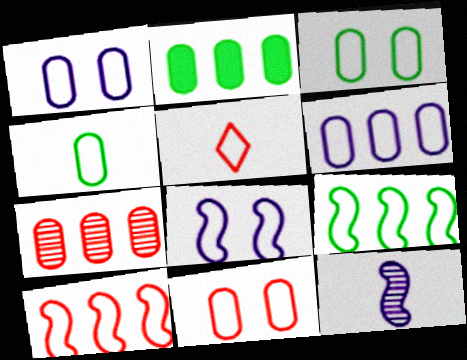[[1, 3, 11], 
[1, 5, 9], 
[2, 6, 7], 
[4, 6, 11], 
[5, 10, 11]]